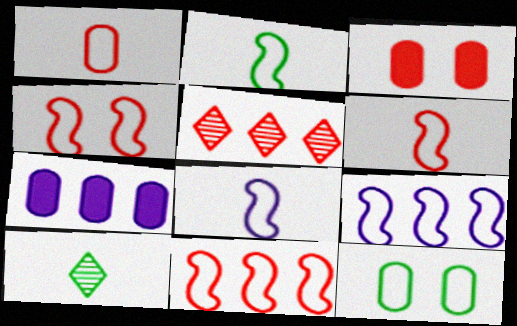[[2, 4, 9], 
[2, 6, 8], 
[3, 5, 6], 
[3, 9, 10], 
[4, 6, 11], 
[4, 7, 10]]